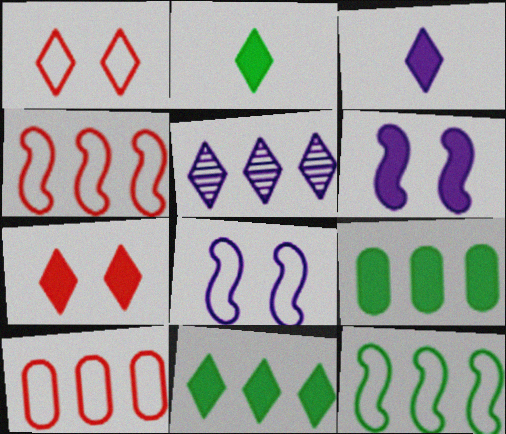[[1, 2, 5], 
[3, 7, 11], 
[4, 5, 9]]